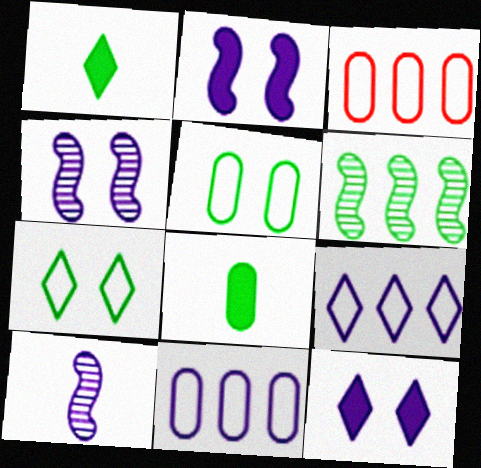[[1, 3, 4], 
[1, 5, 6], 
[6, 7, 8], 
[10, 11, 12]]